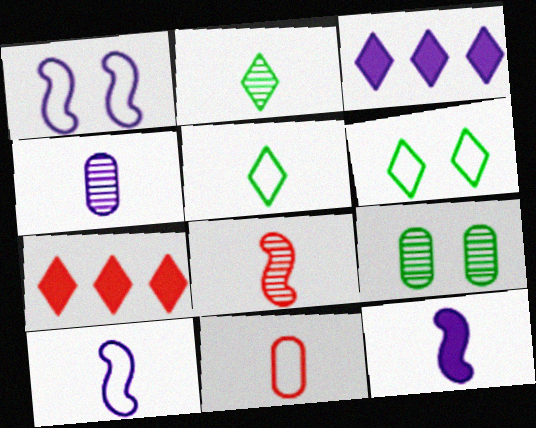[[1, 3, 4], 
[2, 4, 8], 
[2, 11, 12], 
[5, 10, 11], 
[7, 9, 10]]